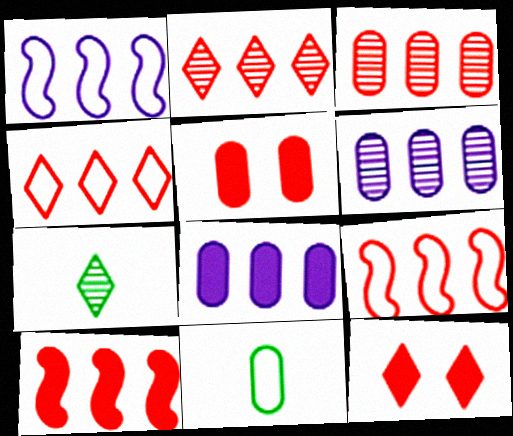[[1, 5, 7], 
[3, 4, 10], 
[5, 6, 11]]